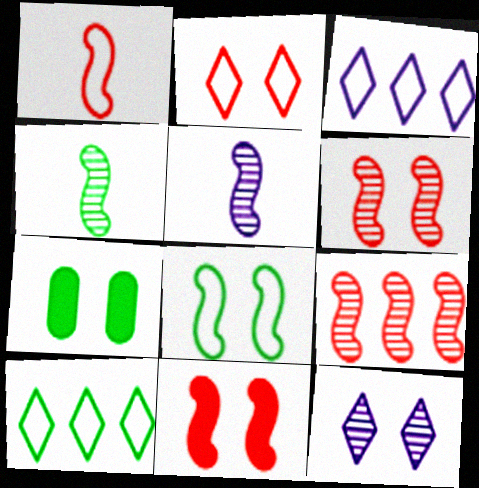[[1, 9, 11], 
[4, 7, 10]]